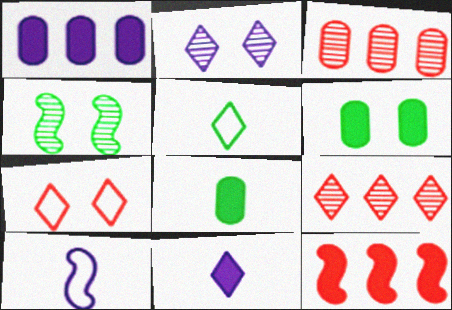[[1, 2, 10], 
[4, 10, 12], 
[6, 9, 10], 
[6, 11, 12]]